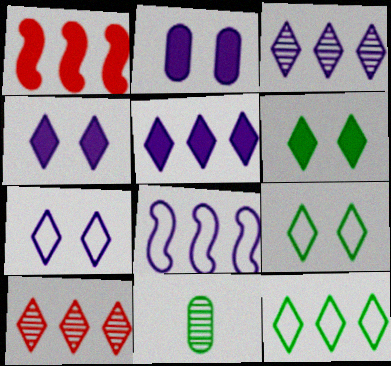[[1, 7, 11], 
[5, 10, 12]]